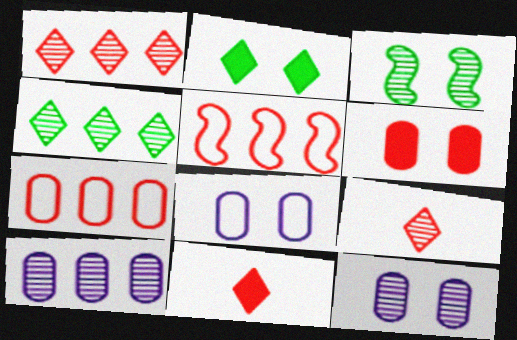[[3, 9, 10], 
[5, 6, 9]]